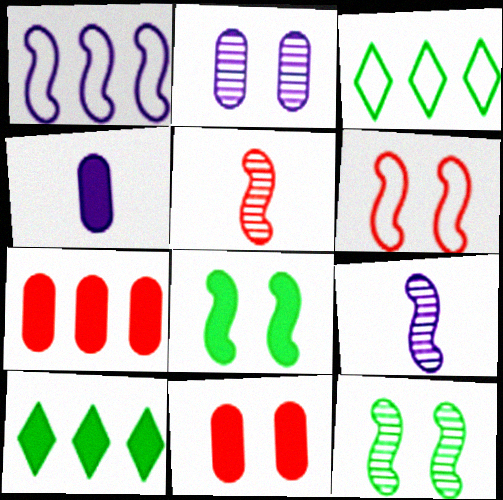[[1, 5, 8], 
[3, 9, 11]]